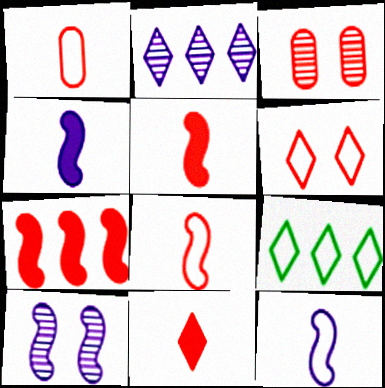[[3, 4, 9]]